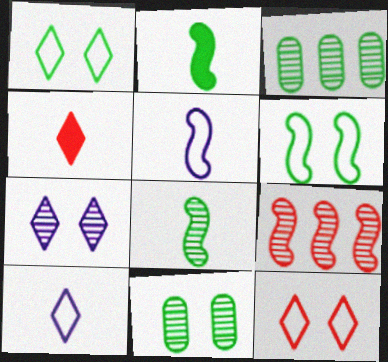[[1, 2, 3]]